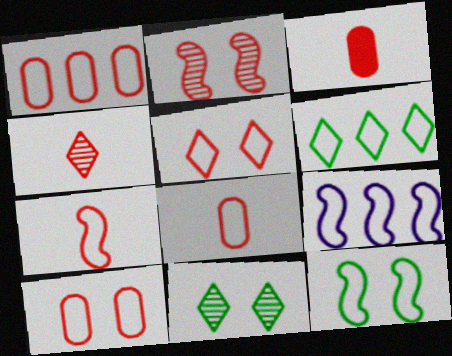[[1, 5, 7], 
[1, 6, 9], 
[1, 8, 10], 
[3, 4, 7], 
[3, 9, 11], 
[7, 9, 12]]